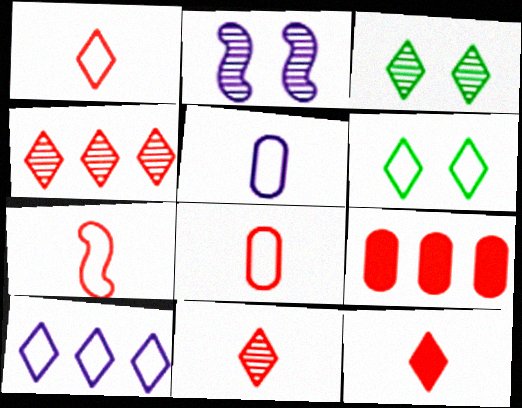[[1, 6, 10], 
[1, 7, 8], 
[1, 11, 12], 
[3, 10, 12]]